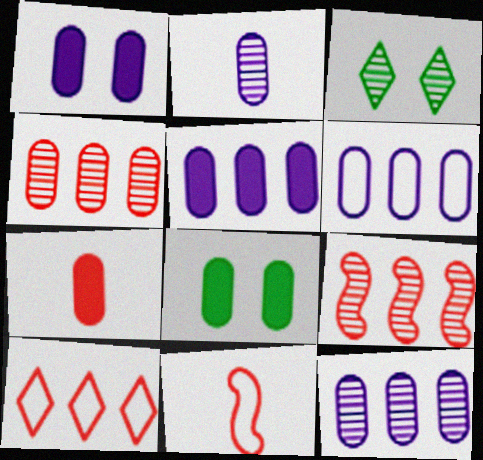[[1, 2, 6], 
[2, 3, 9], 
[3, 5, 11], 
[5, 6, 12], 
[5, 7, 8]]